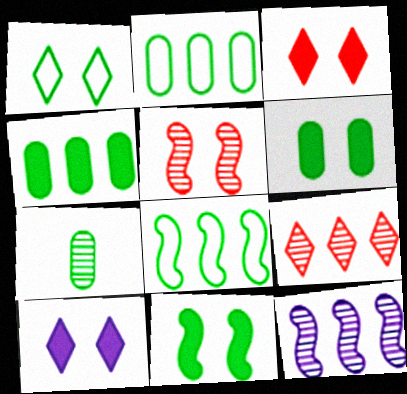[[2, 6, 7]]